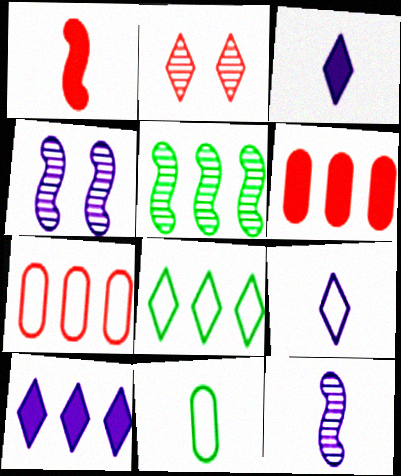[[1, 2, 7], 
[2, 3, 8], 
[5, 7, 10]]